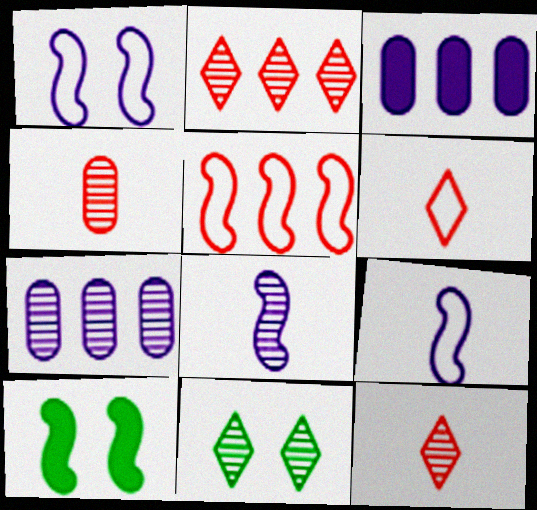[[5, 8, 10], 
[6, 7, 10]]